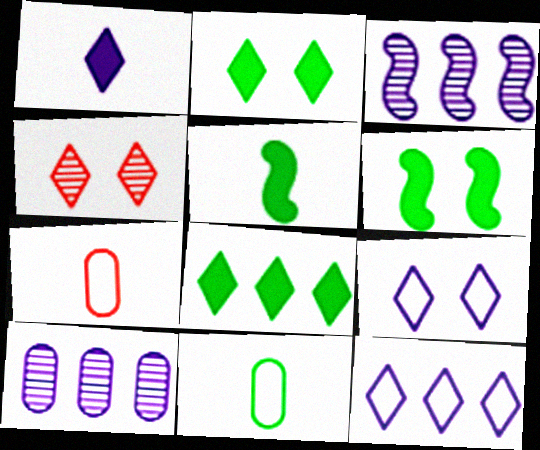[[2, 3, 7], 
[2, 4, 9]]